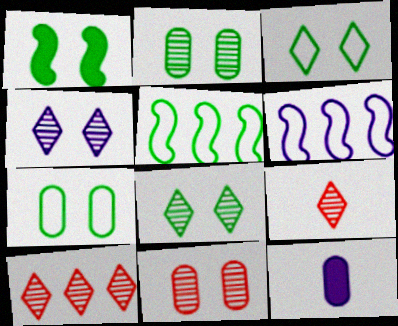[[1, 2, 3], 
[1, 7, 8], 
[4, 6, 12]]